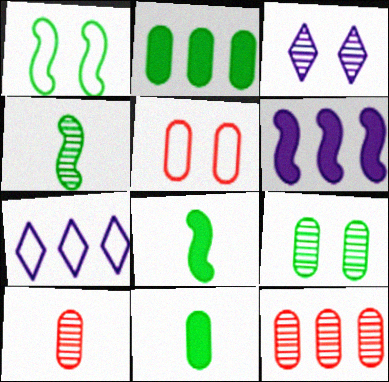[[3, 4, 12]]